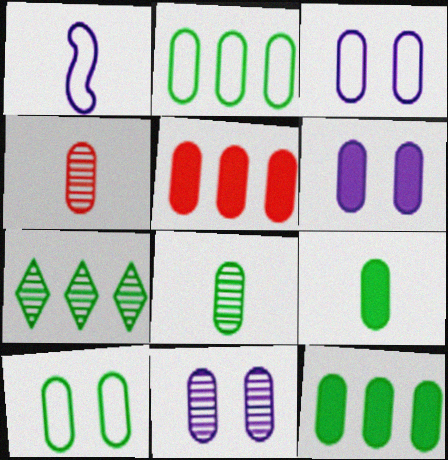[[2, 4, 6], 
[3, 4, 12], 
[3, 5, 8], 
[3, 6, 11], 
[5, 6, 9], 
[8, 10, 12]]